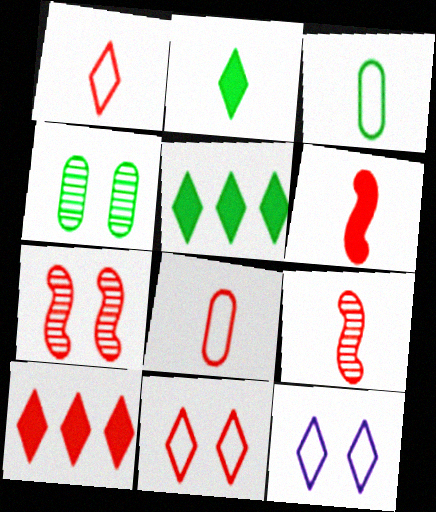[[7, 8, 10]]